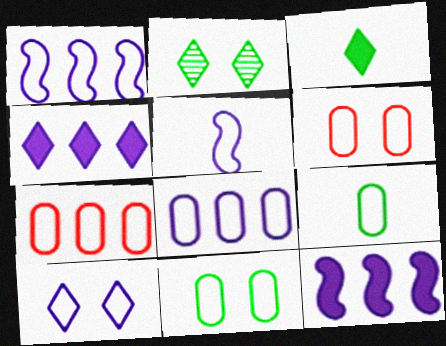[[5, 8, 10], 
[6, 8, 9]]